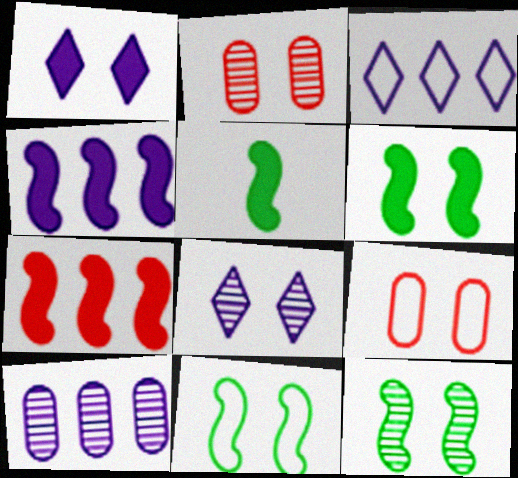[[1, 2, 11], 
[1, 9, 12], 
[2, 3, 5], 
[2, 8, 12], 
[3, 4, 10], 
[6, 8, 9], 
[6, 11, 12]]